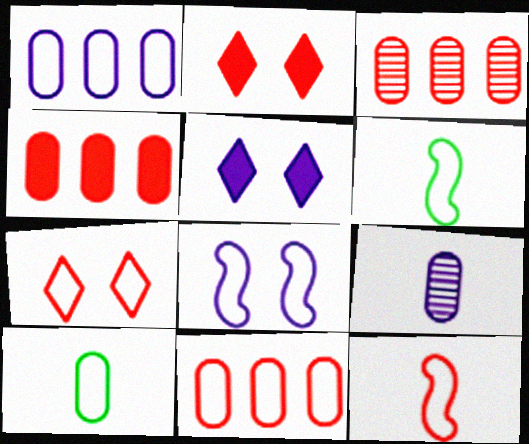[[1, 6, 7], 
[2, 3, 12], 
[3, 4, 11], 
[3, 5, 6], 
[7, 11, 12]]